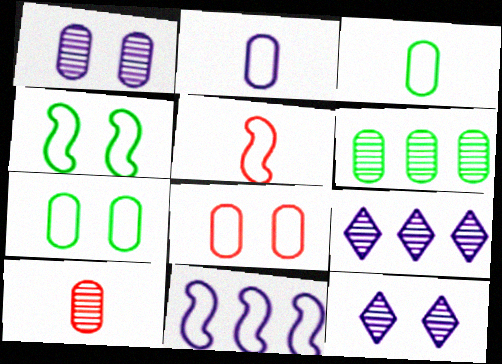[[1, 6, 10], 
[4, 5, 11]]